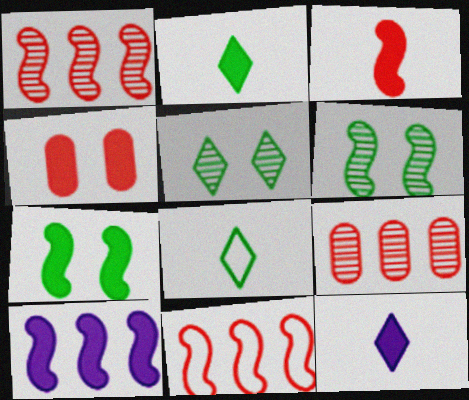[[2, 4, 10], 
[3, 7, 10]]